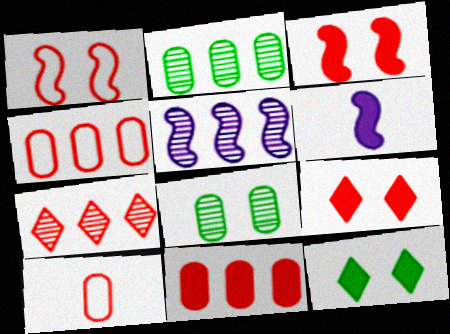[[2, 5, 7], 
[3, 7, 10], 
[5, 10, 12], 
[6, 11, 12]]